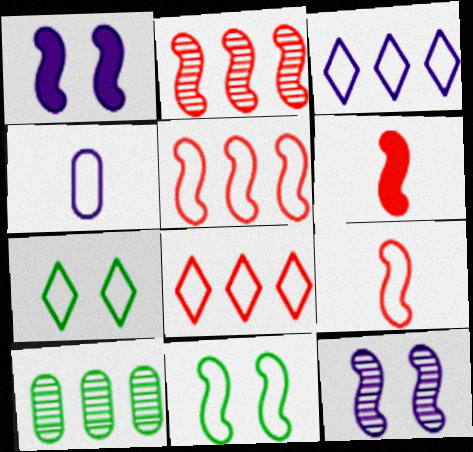[[4, 5, 7], 
[4, 8, 11]]